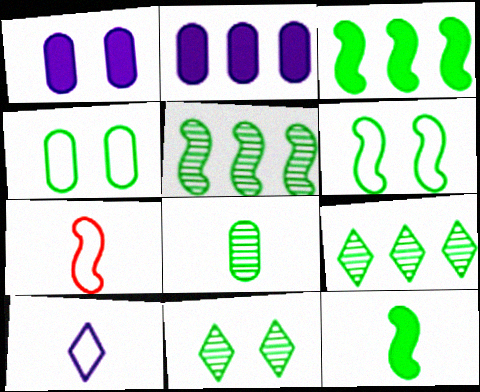[[1, 7, 9], 
[2, 7, 11], 
[4, 9, 12], 
[5, 6, 12], 
[5, 8, 11]]